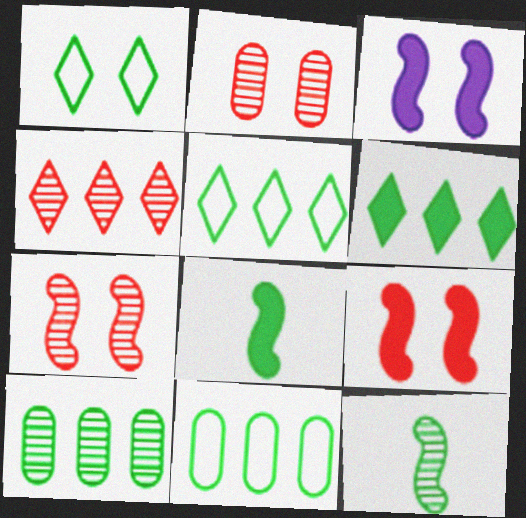[[1, 2, 3], 
[1, 8, 10]]